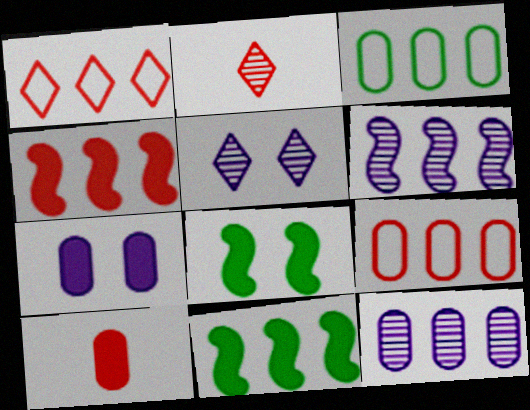[[1, 11, 12]]